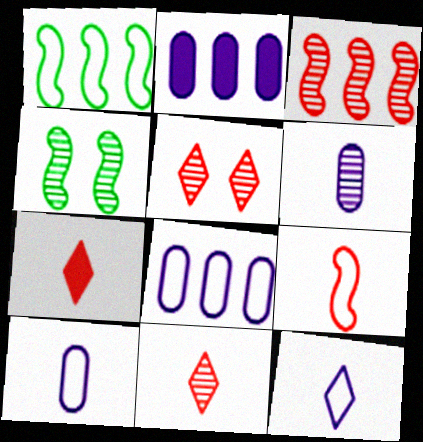[[4, 7, 8]]